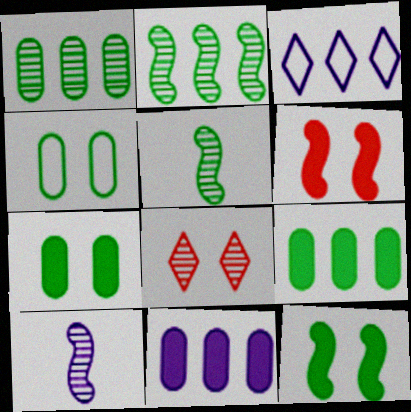[[1, 8, 10]]